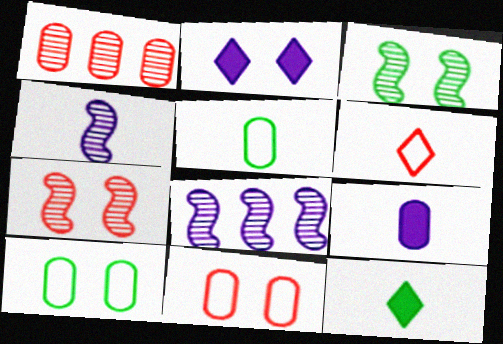[[1, 9, 10], 
[2, 3, 11], 
[2, 7, 10], 
[8, 11, 12]]